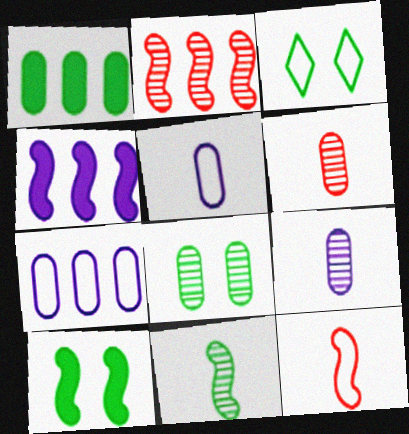[[1, 3, 11], 
[3, 4, 6], 
[3, 7, 12], 
[3, 8, 10]]